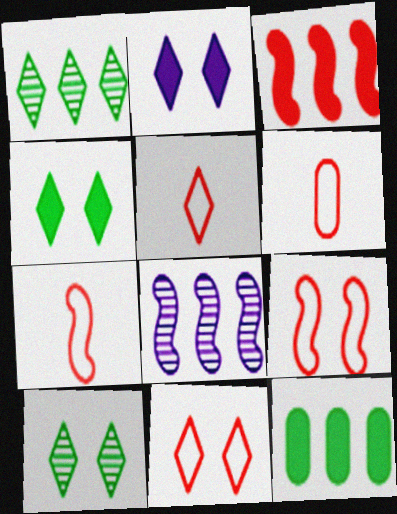[[1, 2, 5], 
[2, 10, 11], 
[4, 6, 8], 
[5, 6, 7]]